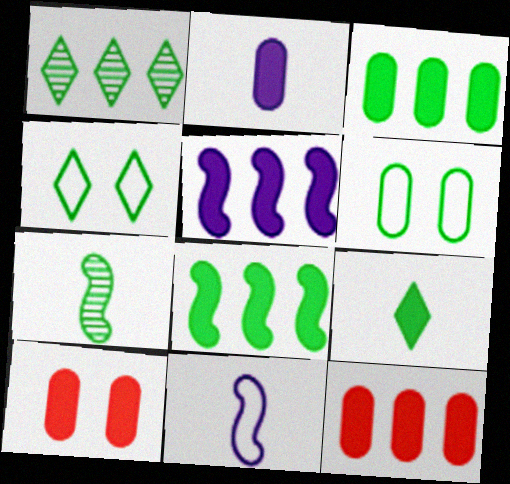[[1, 4, 9], 
[1, 10, 11], 
[2, 3, 10], 
[3, 4, 7], 
[5, 9, 10]]